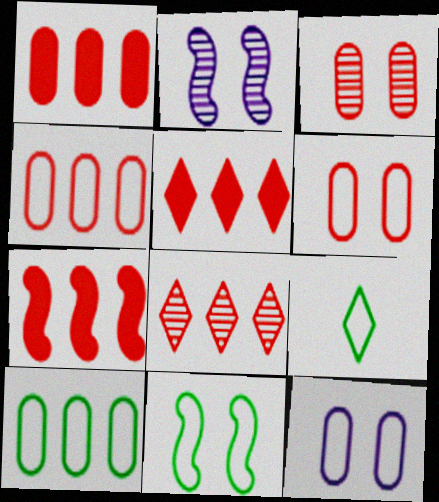[[1, 2, 9], 
[1, 5, 7], 
[4, 7, 8], 
[9, 10, 11]]